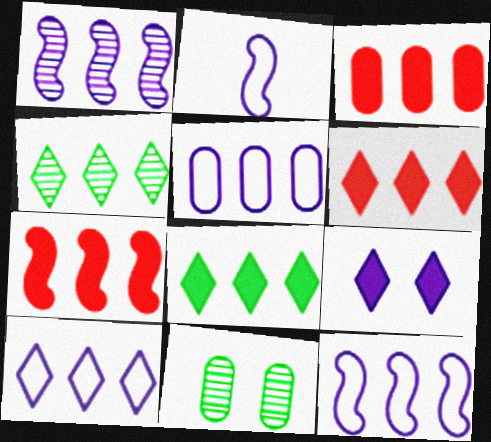[[2, 6, 11], 
[3, 4, 12], 
[3, 6, 7], 
[4, 5, 7], 
[4, 6, 10], 
[5, 10, 12]]